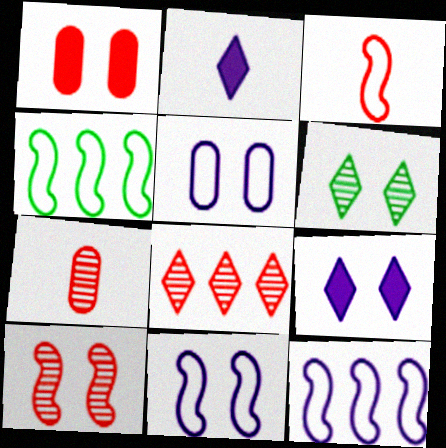[[1, 3, 8], 
[1, 6, 11], 
[3, 4, 11], 
[4, 7, 9], 
[7, 8, 10]]